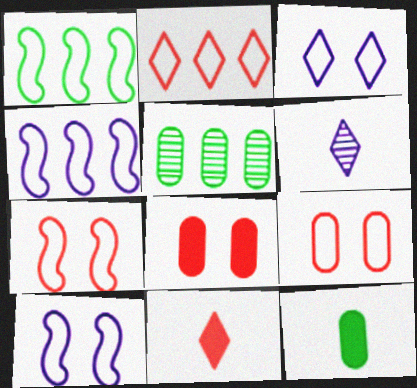[[1, 6, 8], 
[5, 10, 11]]